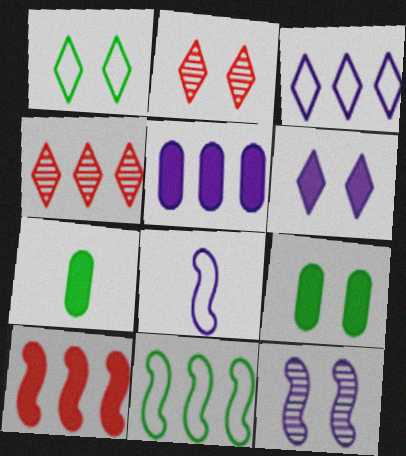[[1, 2, 6], 
[4, 5, 11], 
[4, 8, 9], 
[6, 7, 10]]